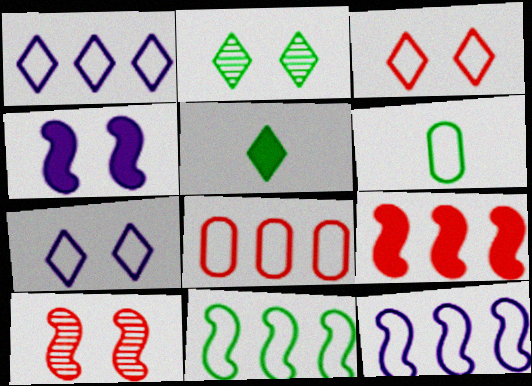[[1, 8, 11], 
[3, 6, 12]]